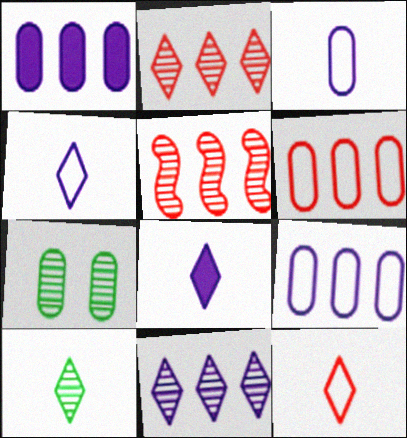[[8, 10, 12]]